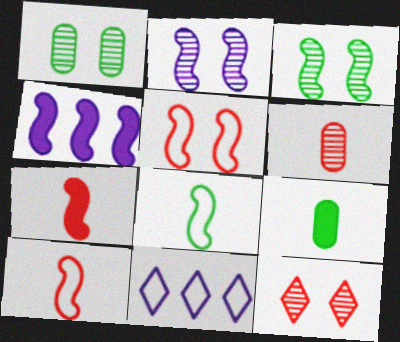[[1, 2, 12], 
[1, 7, 11], 
[3, 4, 10]]